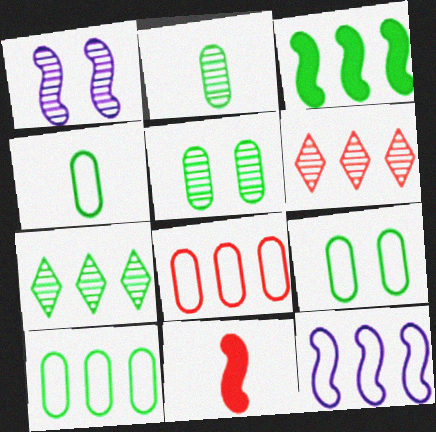[[1, 2, 6], 
[3, 7, 10], 
[4, 9, 10]]